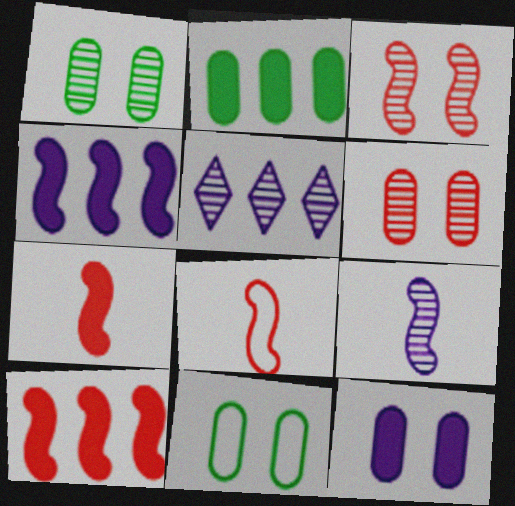[[3, 8, 10], 
[5, 7, 11], 
[6, 11, 12]]